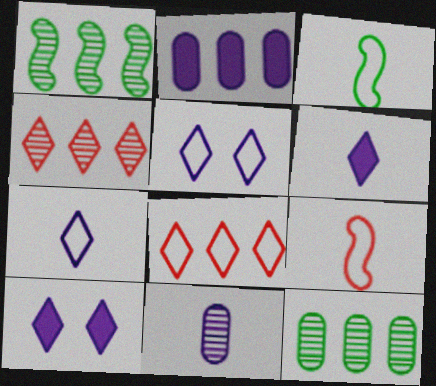[[1, 2, 8], 
[9, 10, 12]]